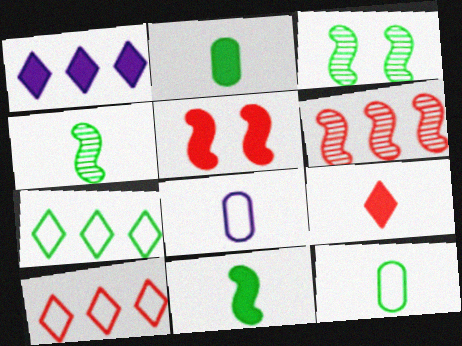[[1, 2, 5], 
[2, 3, 7], 
[4, 8, 9]]